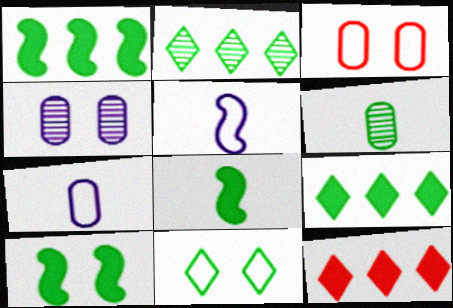[[1, 6, 11], 
[1, 8, 10]]